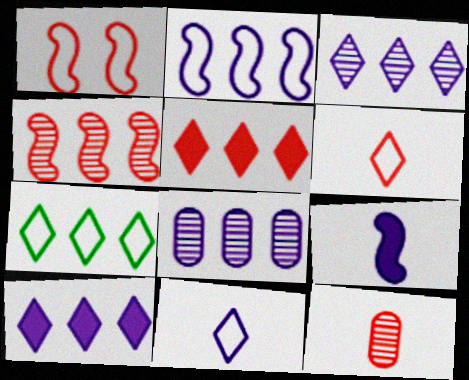[[1, 5, 12], 
[2, 8, 10], 
[3, 5, 7]]